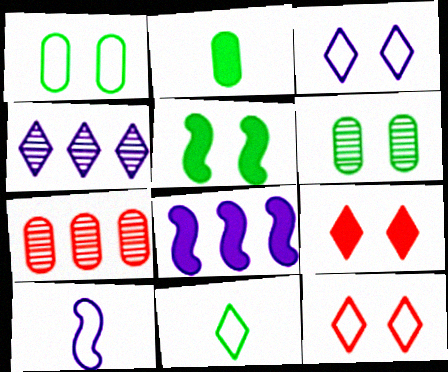[[2, 8, 9], 
[4, 9, 11]]